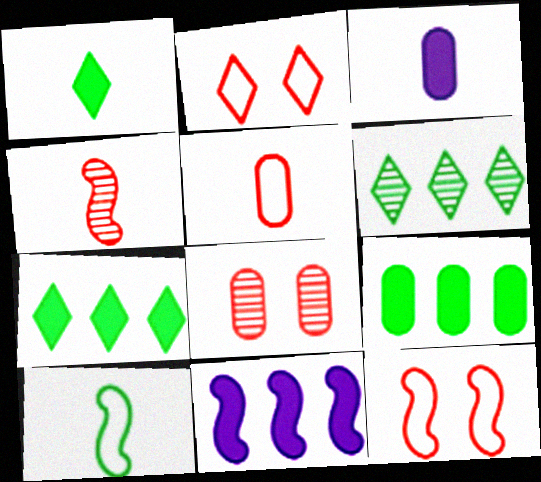[[3, 6, 12]]